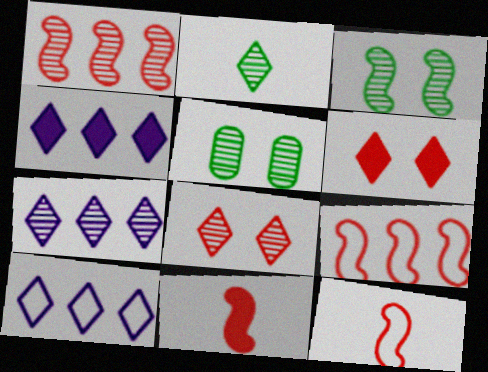[[2, 6, 10], 
[2, 7, 8], 
[4, 5, 12], 
[4, 7, 10], 
[5, 10, 11]]